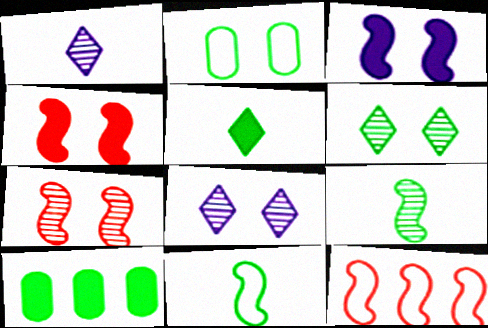[[2, 4, 8], 
[3, 9, 12], 
[6, 10, 11]]